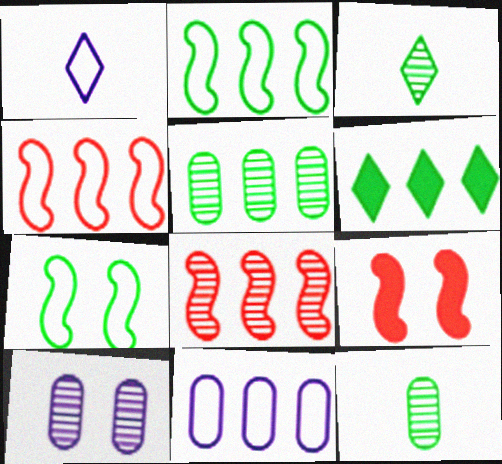[[1, 5, 9], 
[2, 5, 6], 
[3, 8, 10], 
[3, 9, 11], 
[6, 7, 12], 
[6, 8, 11]]